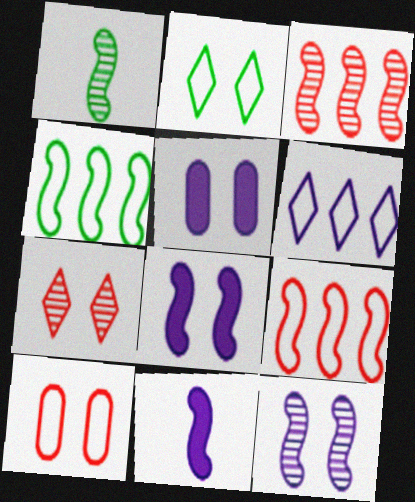[[1, 3, 12], 
[1, 8, 9]]